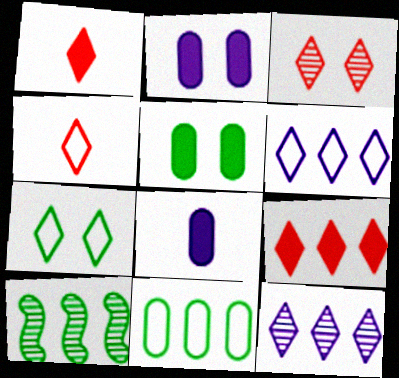[[1, 7, 12], 
[2, 4, 10], 
[3, 4, 9], 
[4, 6, 7]]